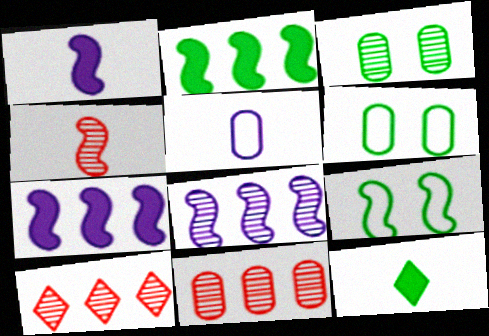[[1, 6, 10], 
[4, 5, 12], 
[4, 7, 9]]